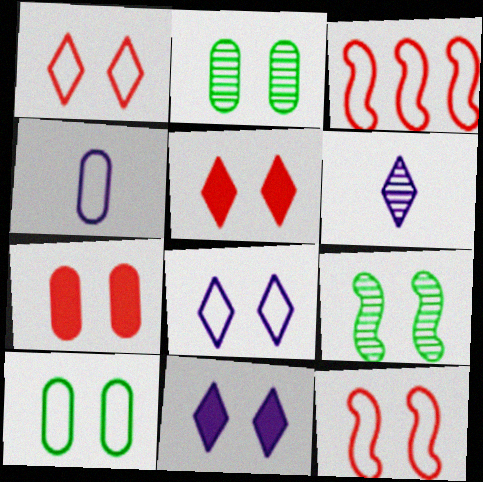[[2, 11, 12], 
[7, 8, 9], 
[8, 10, 12]]